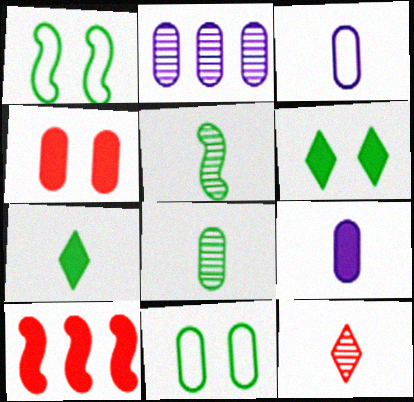[[6, 9, 10]]